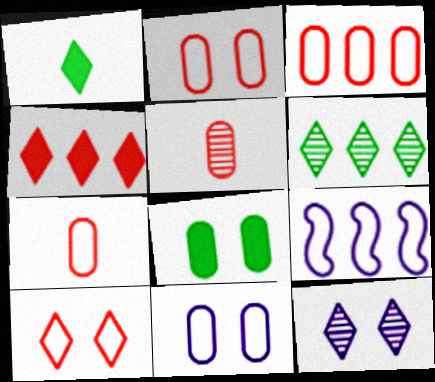[[2, 3, 7]]